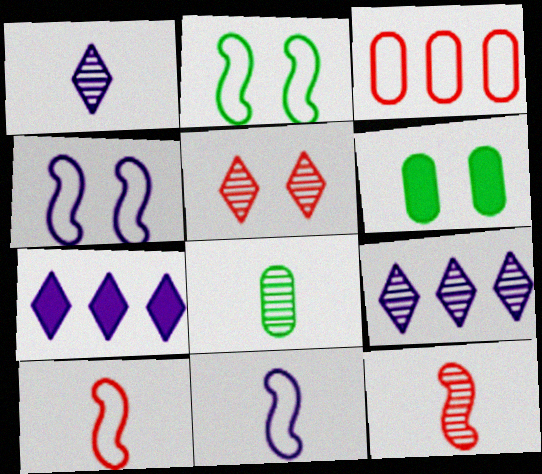[[1, 8, 12], 
[4, 5, 6], 
[6, 9, 10]]